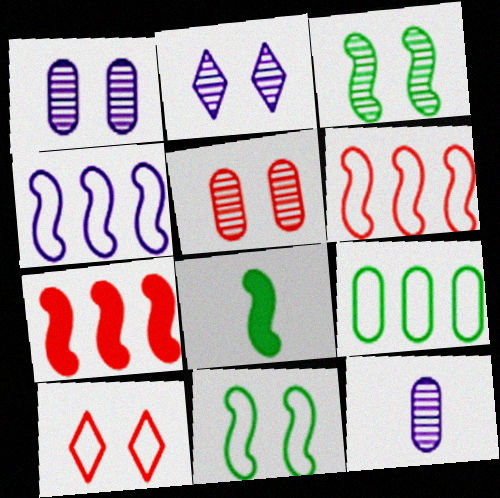[[2, 3, 5]]